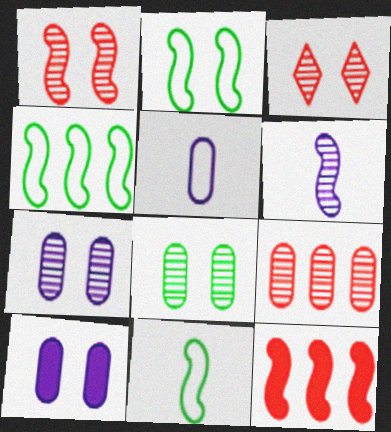[[2, 3, 10], 
[2, 4, 11], 
[2, 6, 12]]